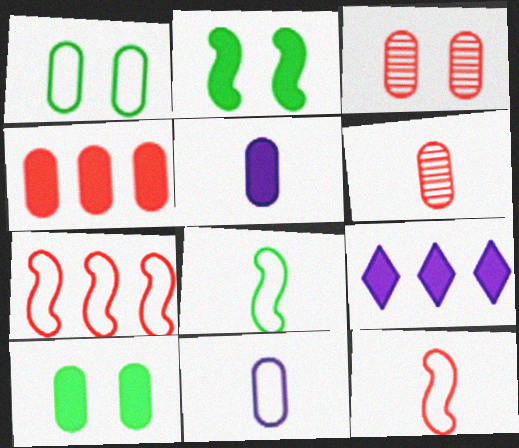[[3, 8, 9], 
[4, 5, 10]]